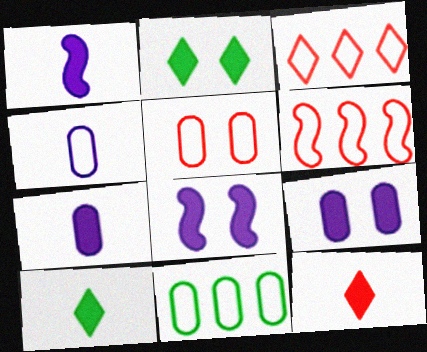[[4, 5, 11]]